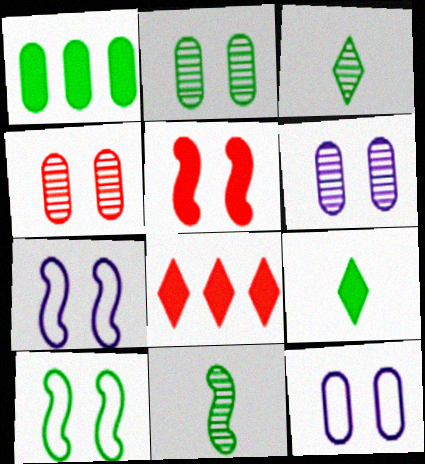[[1, 3, 10], 
[2, 4, 6], 
[8, 11, 12]]